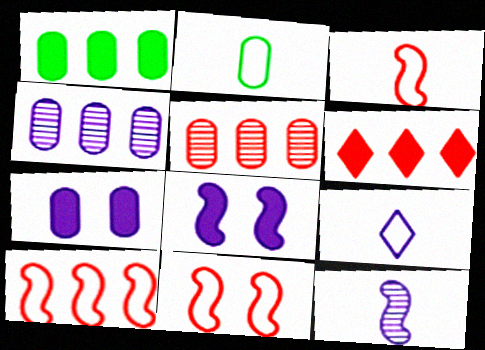[[2, 3, 9], 
[2, 5, 7], 
[3, 10, 11], 
[4, 8, 9], 
[5, 6, 10]]